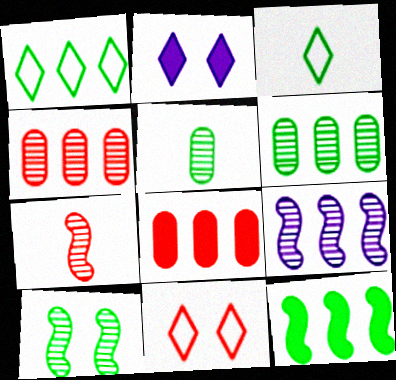[[1, 6, 12], 
[1, 8, 9], 
[7, 8, 11], 
[7, 9, 10]]